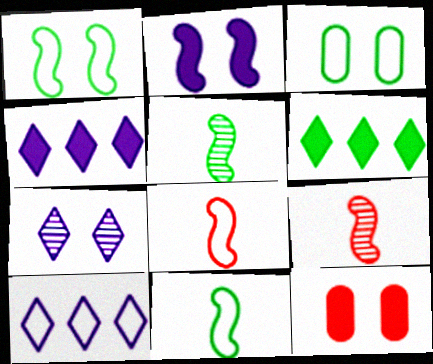[[1, 7, 12], 
[3, 4, 9], 
[3, 5, 6], 
[3, 8, 10], 
[5, 10, 12]]